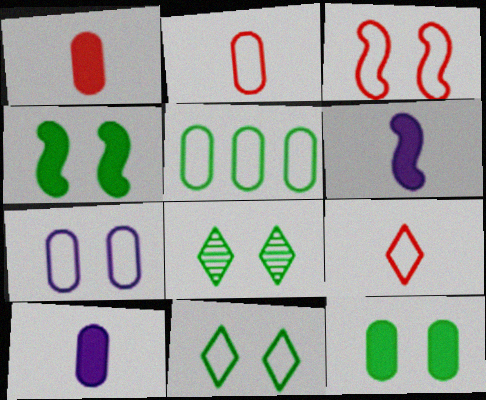[[2, 5, 7], 
[3, 7, 11]]